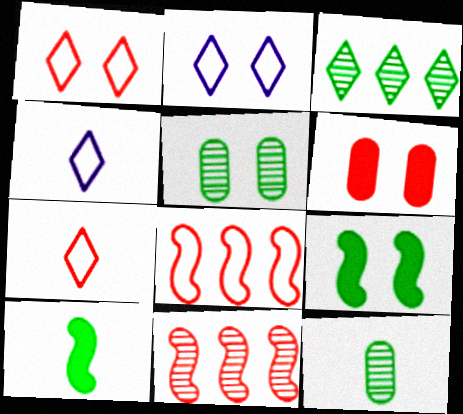[[6, 7, 11]]